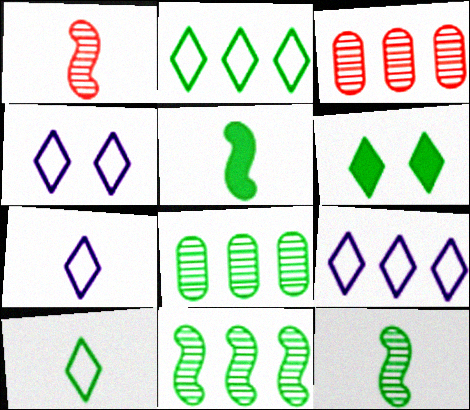[[3, 4, 5], 
[4, 7, 9]]